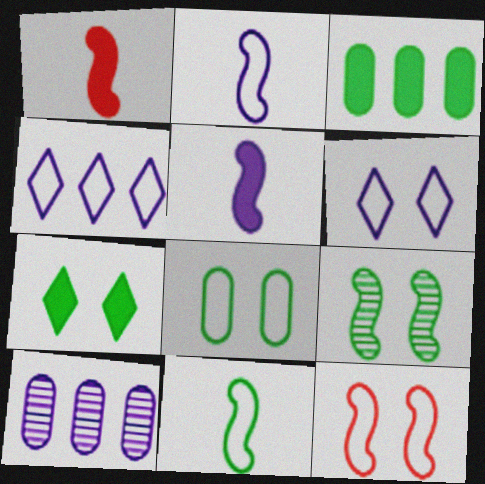[[5, 6, 10], 
[6, 8, 12], 
[7, 8, 9]]